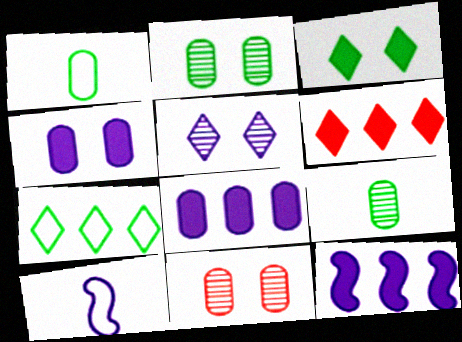[[1, 8, 11], 
[2, 6, 10], 
[5, 8, 10]]